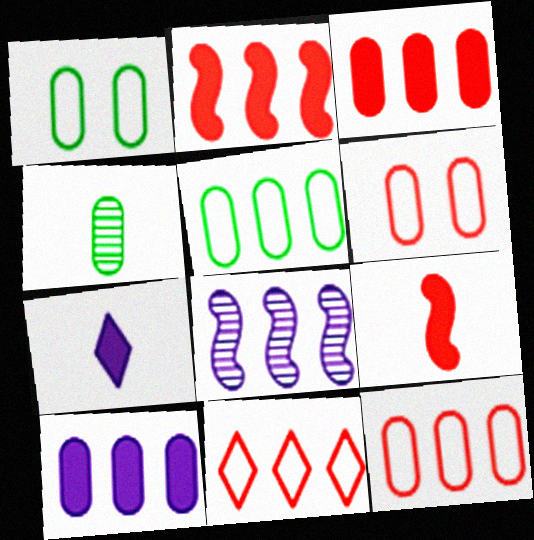[[4, 6, 10]]